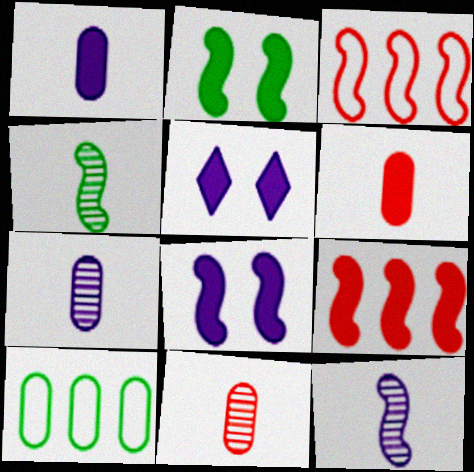[[2, 3, 12], 
[3, 4, 8]]